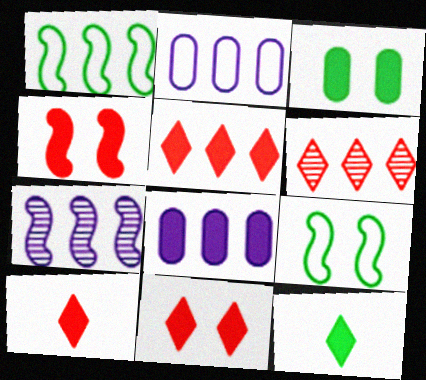[[1, 6, 8], 
[4, 8, 12], 
[5, 10, 11]]